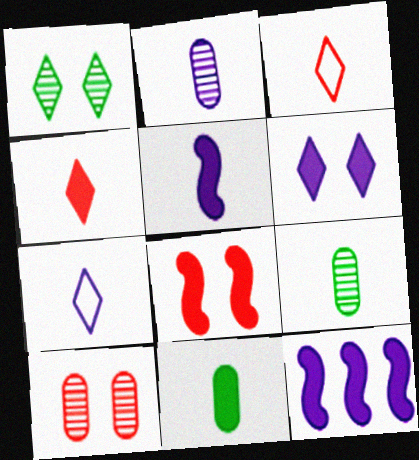[[2, 5, 7], 
[3, 5, 9], 
[4, 5, 11]]